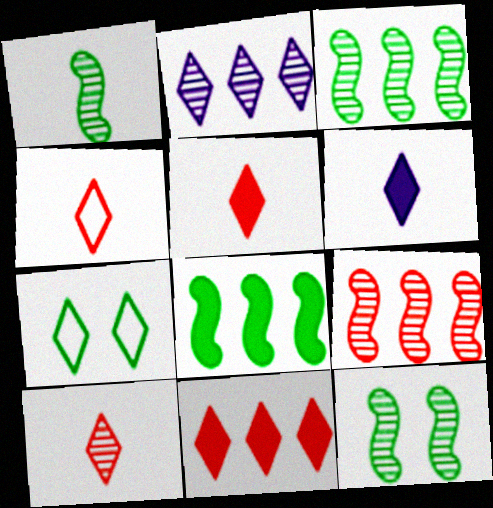[[1, 3, 12], 
[2, 5, 7], 
[4, 5, 10]]